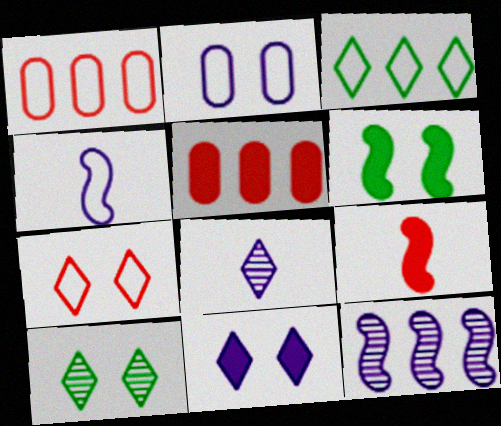[[1, 6, 8], 
[3, 5, 12], 
[4, 5, 10], 
[7, 10, 11]]